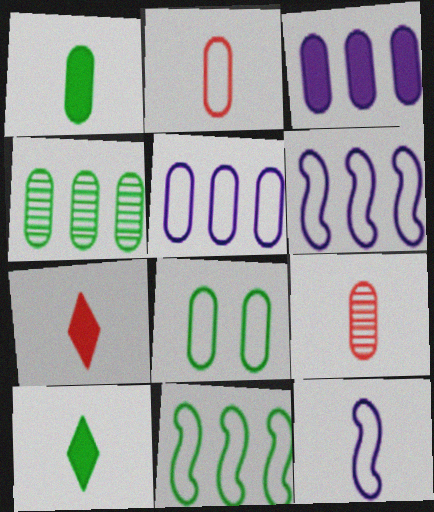[[1, 4, 8], 
[2, 5, 8], 
[3, 8, 9], 
[9, 10, 12]]